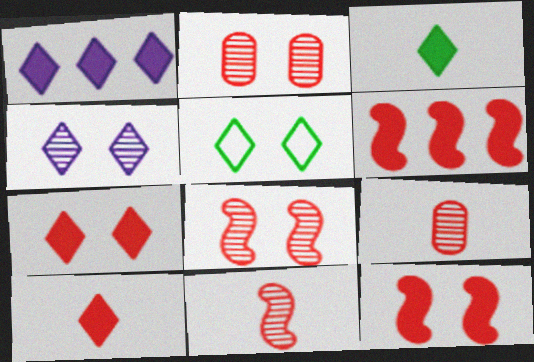[[1, 3, 7], 
[4, 5, 7]]